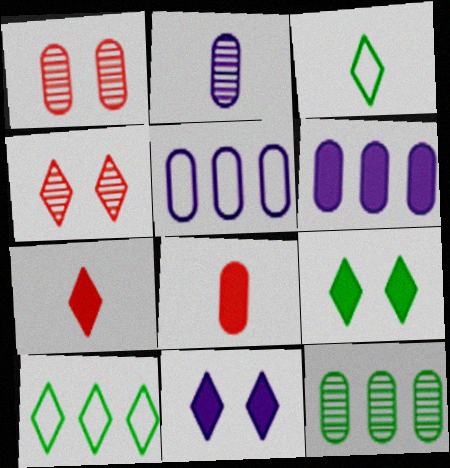[[1, 2, 12]]